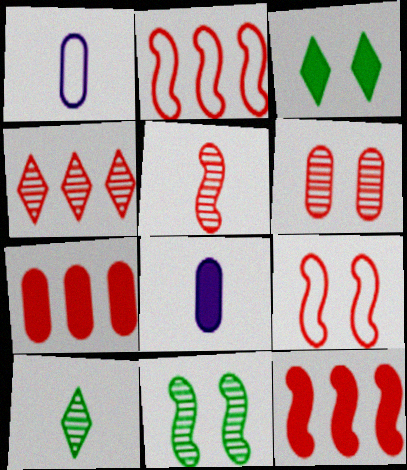[[2, 4, 7], 
[3, 8, 12], 
[4, 5, 6], 
[5, 9, 12]]